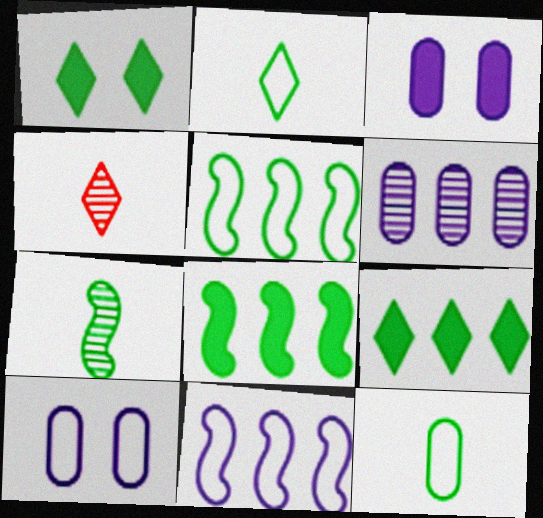[[3, 4, 5], 
[4, 8, 10]]